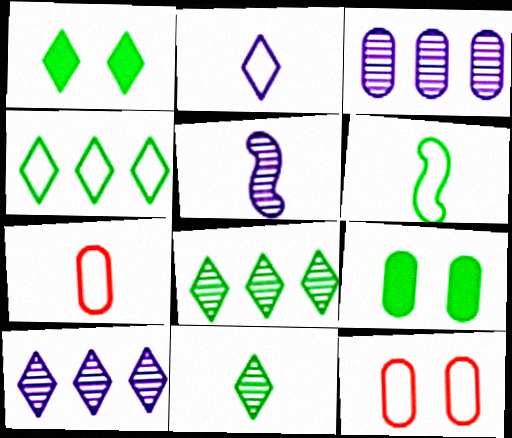[[1, 4, 11], 
[2, 6, 7], 
[3, 7, 9], 
[6, 8, 9]]